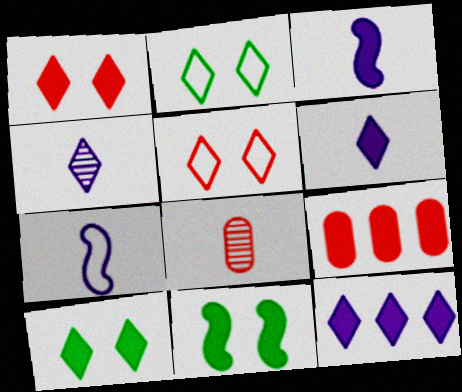[[3, 9, 10], 
[6, 9, 11]]